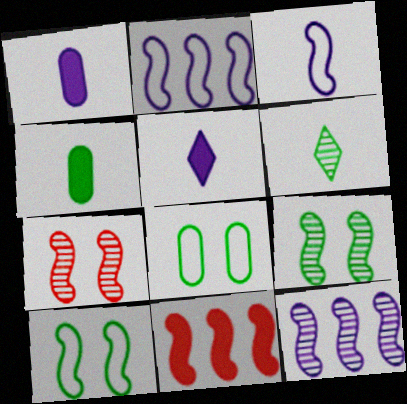[[3, 9, 11]]